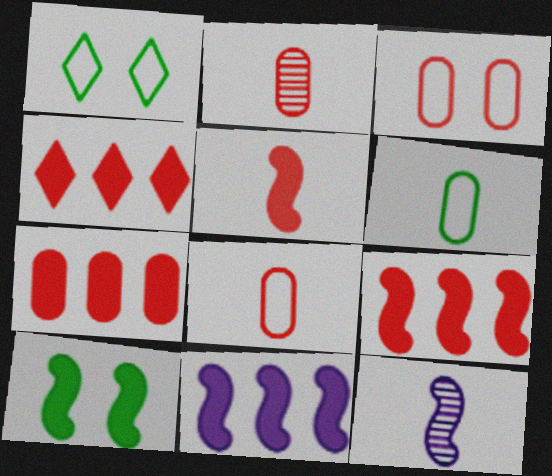[[1, 2, 11], 
[1, 7, 12], 
[2, 3, 7], 
[4, 7, 9], 
[5, 10, 11]]